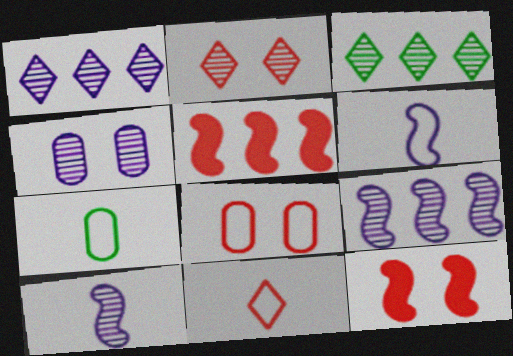[[1, 4, 10], 
[1, 7, 12], 
[2, 8, 12], 
[6, 7, 11]]